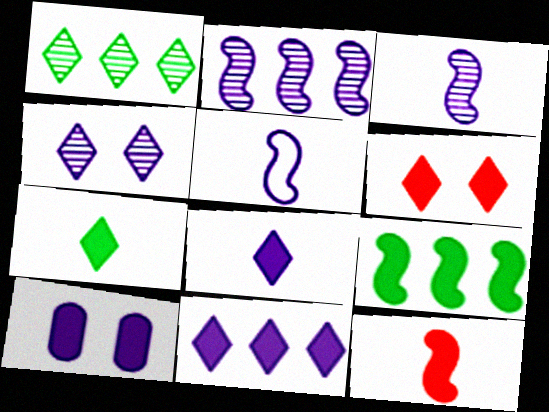[[6, 7, 11]]